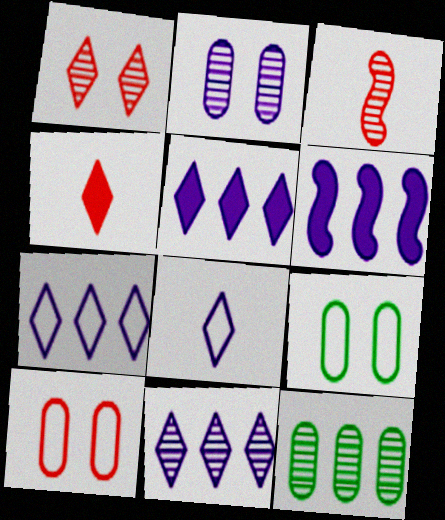[[2, 6, 8], 
[3, 5, 9], 
[5, 7, 11]]